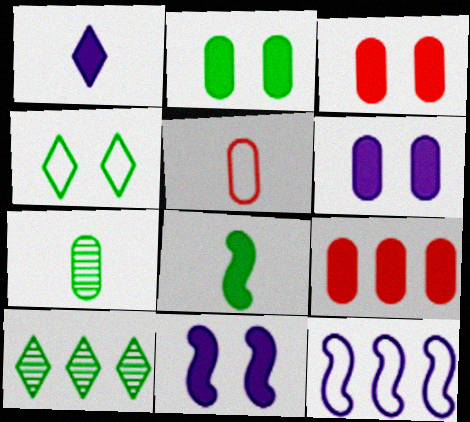[[2, 3, 6], 
[4, 5, 12], 
[5, 10, 11], 
[9, 10, 12]]